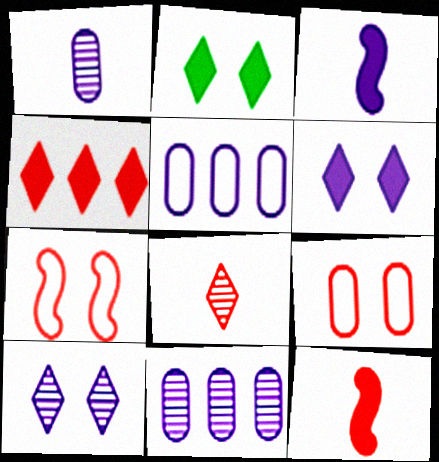[[3, 5, 10]]